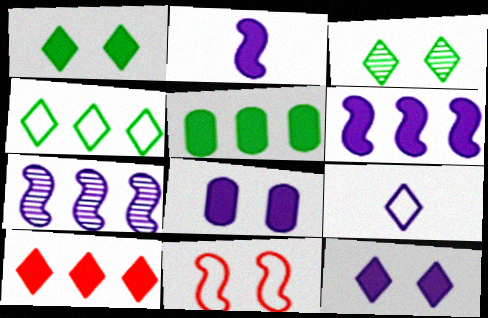[[3, 8, 11], 
[3, 9, 10], 
[5, 6, 10], 
[7, 8, 9]]